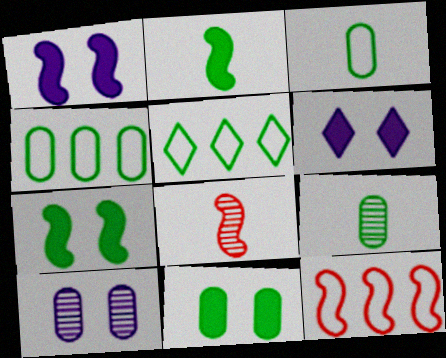[[4, 6, 8], 
[4, 9, 11], 
[5, 7, 9], 
[6, 9, 12]]